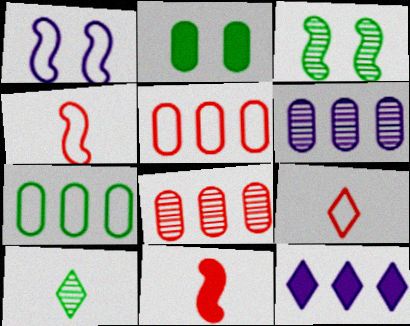[[1, 7, 9], 
[2, 11, 12]]